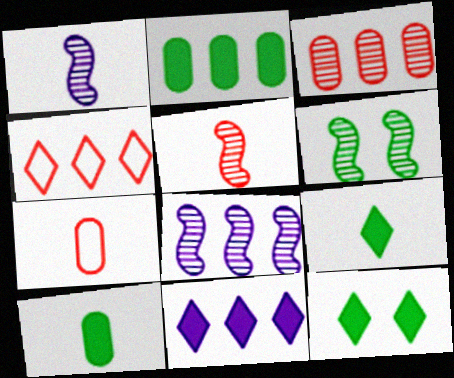[[1, 7, 9], 
[2, 4, 8], 
[5, 6, 8], 
[6, 7, 11], 
[7, 8, 12]]